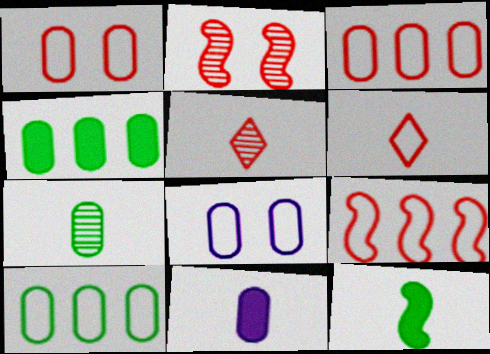[[1, 6, 9]]